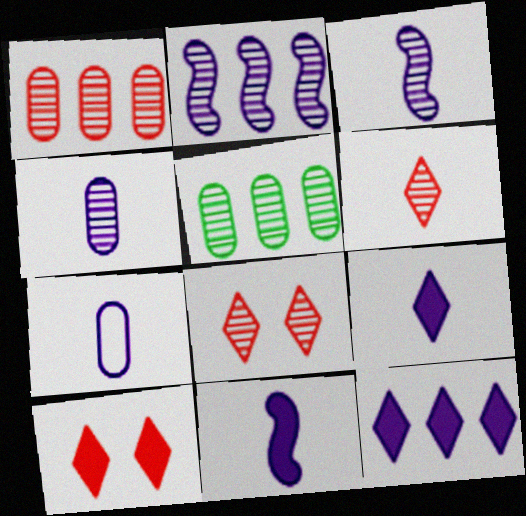[[3, 5, 8], 
[3, 7, 9]]